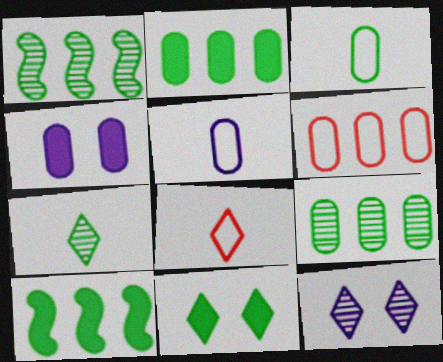[[1, 3, 11], 
[1, 4, 8]]